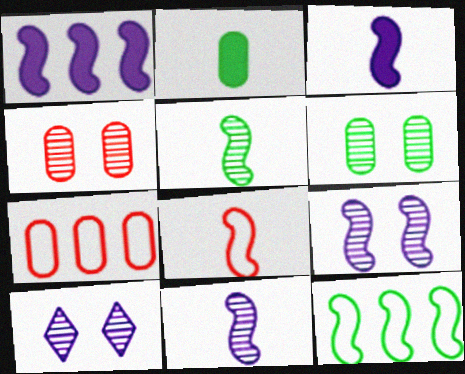[[3, 5, 8]]